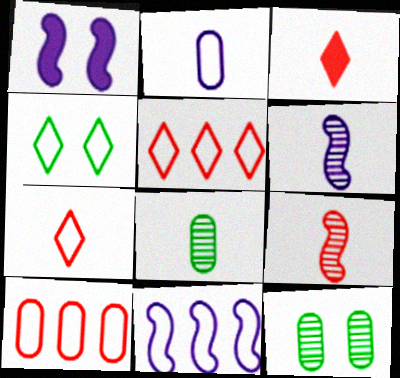[[1, 5, 8], 
[1, 6, 11], 
[3, 11, 12]]